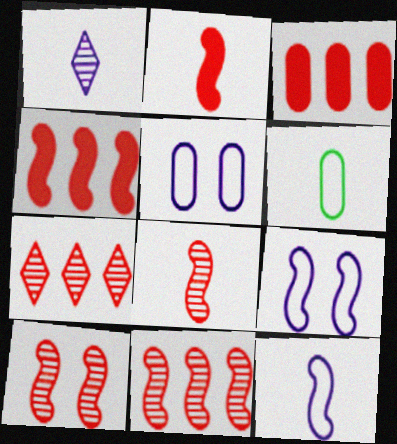[[1, 2, 6], 
[8, 10, 11]]